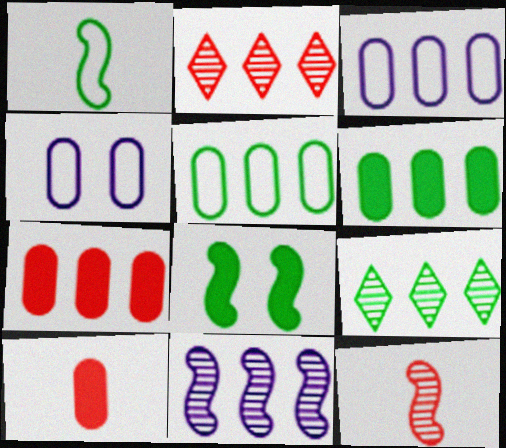[]